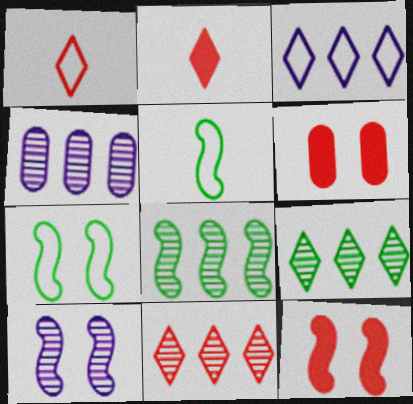[[2, 4, 7], 
[4, 8, 11], 
[7, 10, 12]]